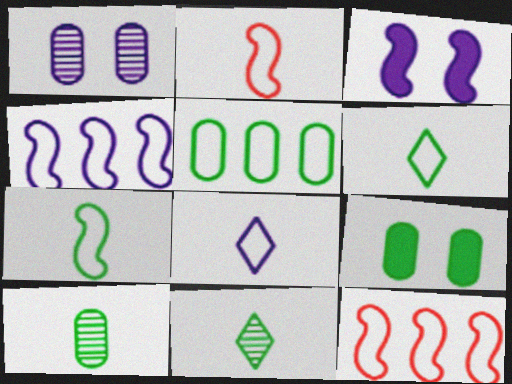[[5, 9, 10]]